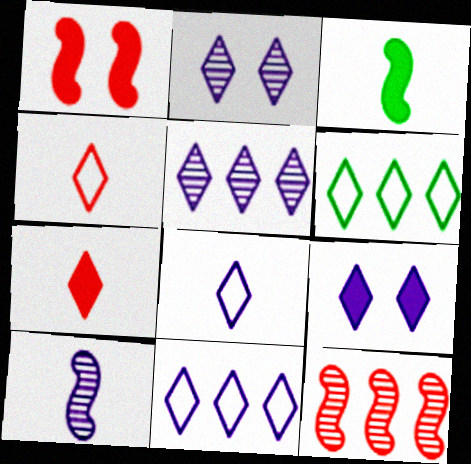[[2, 6, 7], 
[5, 8, 9]]